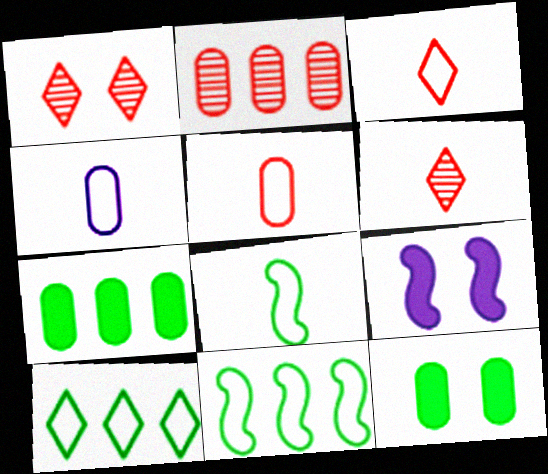[[2, 4, 12], 
[3, 4, 8]]